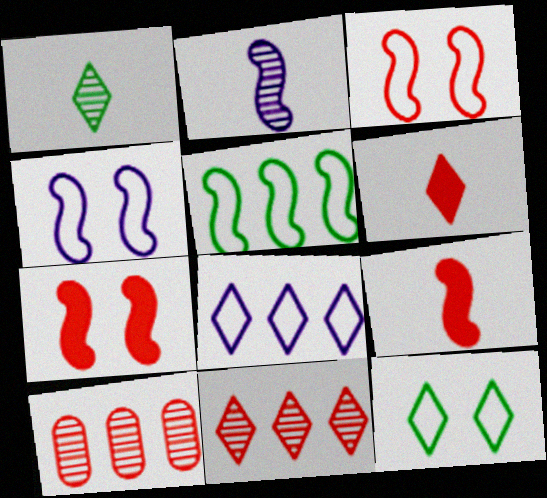[[2, 5, 7], 
[3, 6, 10]]